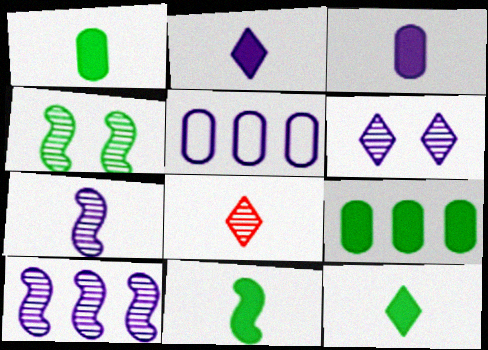[[1, 11, 12]]